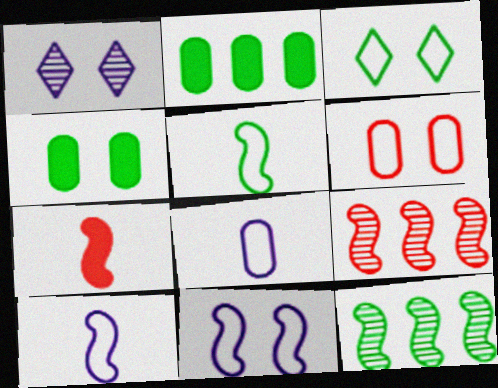[[3, 6, 11], 
[7, 11, 12]]